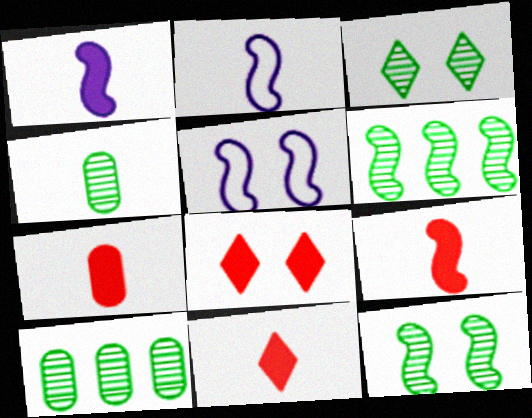[[2, 4, 11], 
[2, 8, 10], 
[3, 4, 6], 
[5, 6, 9], 
[5, 10, 11], 
[7, 9, 11]]